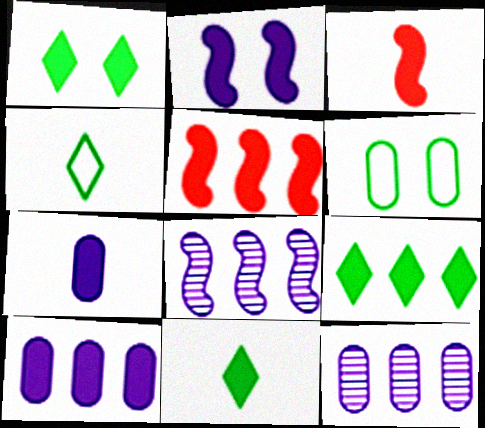[[1, 3, 10], 
[1, 5, 7], 
[1, 9, 11], 
[3, 7, 11], 
[5, 9, 10]]